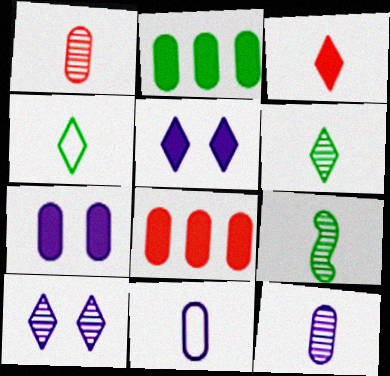[[3, 9, 11]]